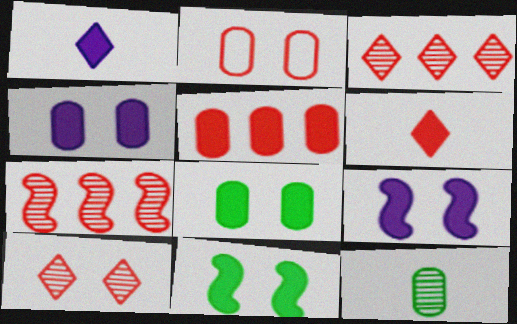[[1, 5, 11], 
[2, 6, 7]]